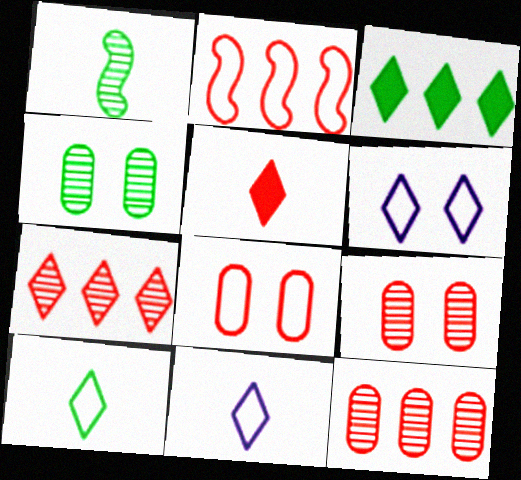[[2, 5, 9]]